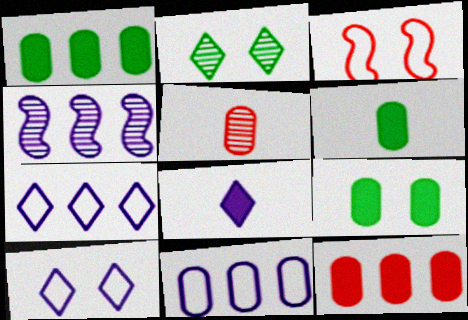[[1, 6, 9], 
[2, 4, 5], 
[5, 9, 11]]